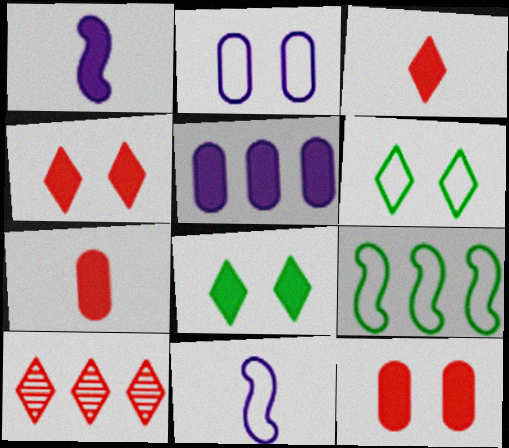[[5, 9, 10]]